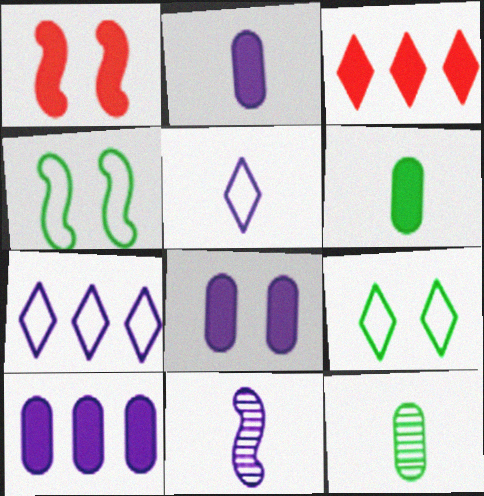[[1, 7, 12], 
[2, 5, 11], 
[2, 8, 10], 
[7, 8, 11]]